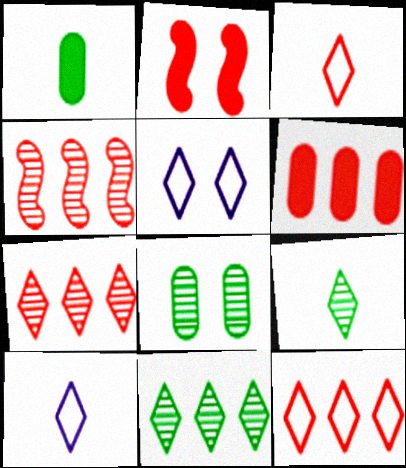[[1, 4, 5], 
[2, 5, 8], 
[4, 6, 12]]